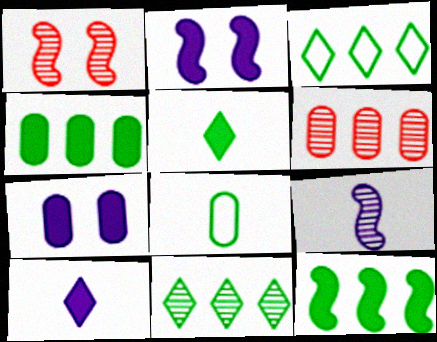[[6, 7, 8]]